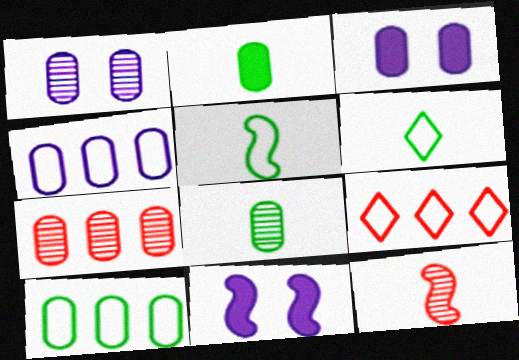[[1, 7, 8], 
[6, 7, 11], 
[8, 9, 11]]